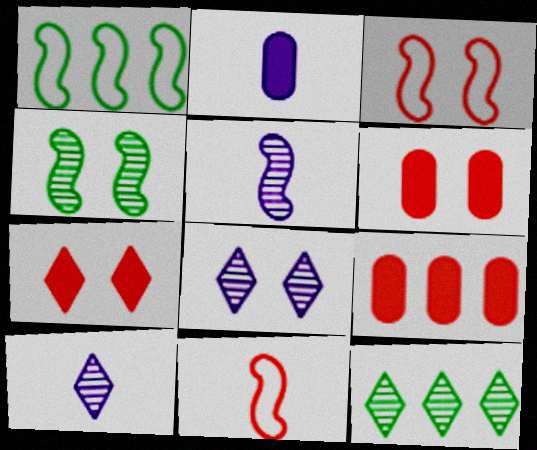[[1, 6, 10], 
[2, 3, 12]]